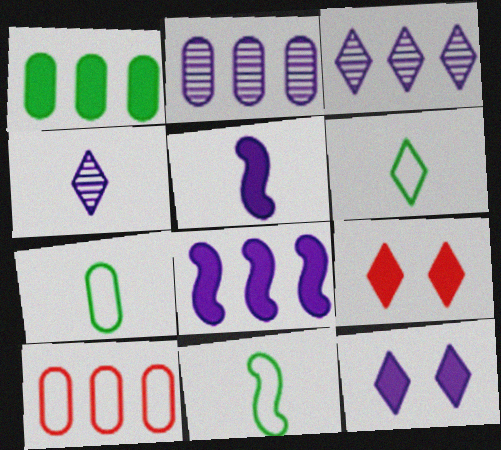[[1, 2, 10], 
[1, 5, 9], 
[2, 9, 11], 
[3, 6, 9], 
[6, 7, 11]]